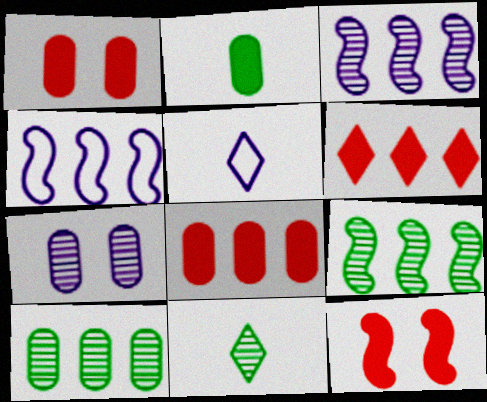[[1, 4, 11], 
[1, 5, 9], 
[4, 6, 10], 
[5, 10, 12]]